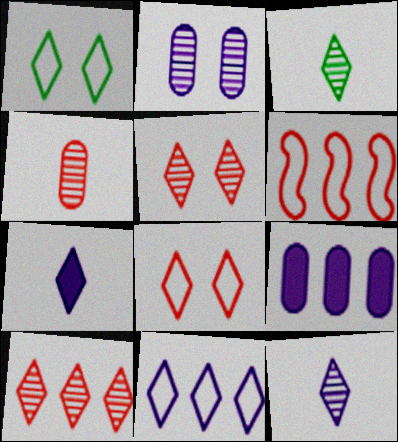[[1, 7, 10]]